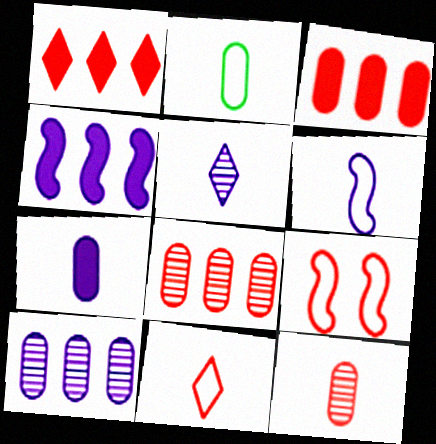[[1, 9, 12], 
[2, 6, 11], 
[2, 7, 12], 
[5, 6, 7]]